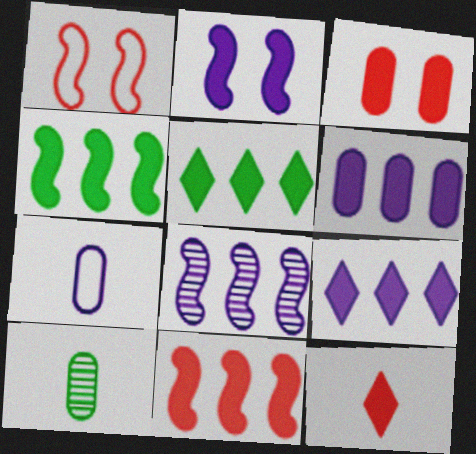[[1, 9, 10], 
[3, 11, 12], 
[5, 6, 11]]